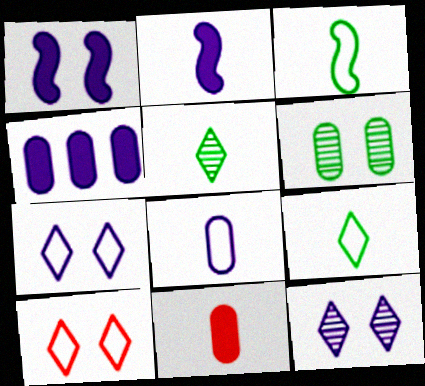[[1, 6, 10]]